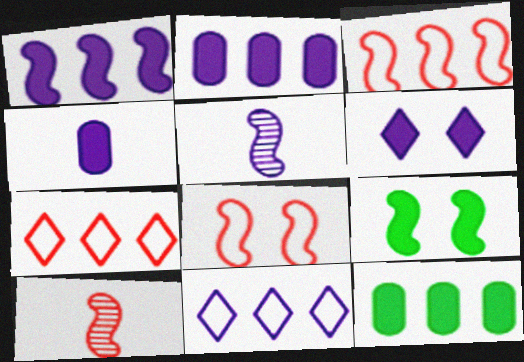[[1, 4, 6], 
[3, 5, 9]]